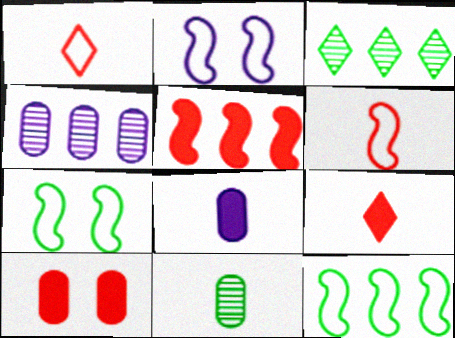[[2, 6, 12], 
[4, 7, 9], 
[5, 9, 10]]